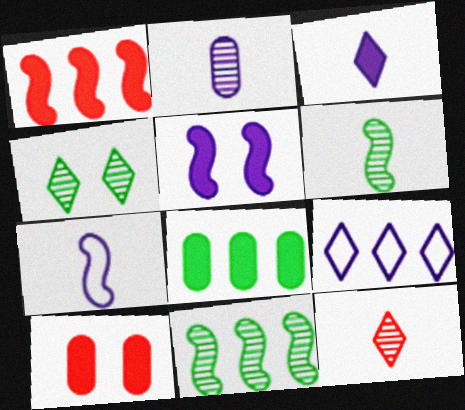[[2, 3, 7], 
[2, 5, 9], 
[2, 6, 12], 
[6, 9, 10]]